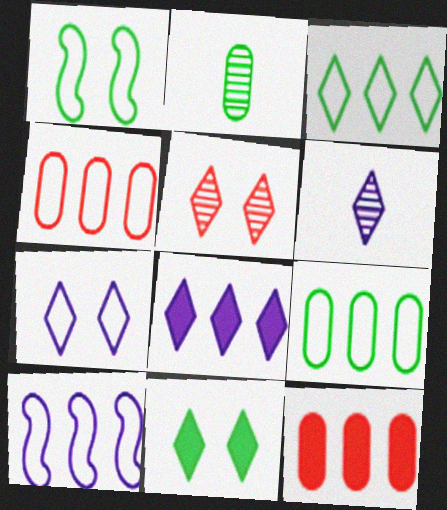[[1, 6, 12], 
[3, 4, 10], 
[5, 7, 11], 
[6, 7, 8]]